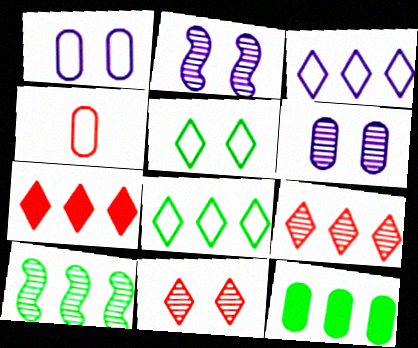[[4, 6, 12], 
[8, 10, 12]]